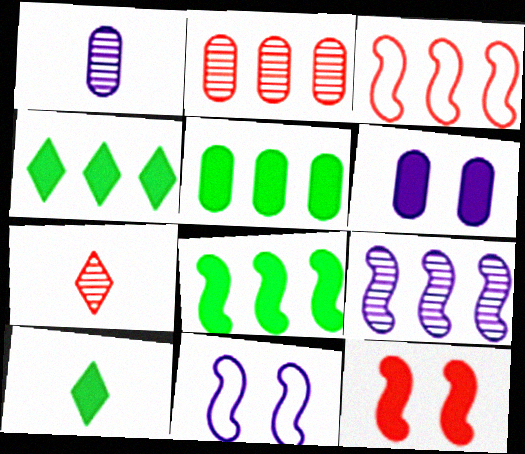[[2, 10, 11], 
[3, 8, 9], 
[4, 5, 8], 
[5, 7, 11]]